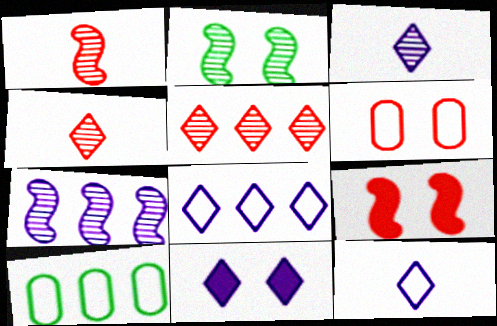[[1, 2, 7], 
[1, 10, 11], 
[2, 6, 11], 
[3, 8, 11], 
[3, 9, 10]]